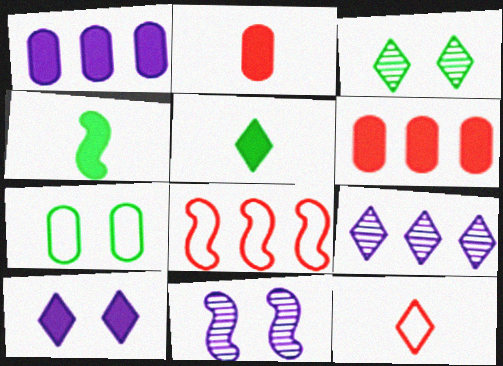[[4, 6, 10], 
[4, 8, 11]]